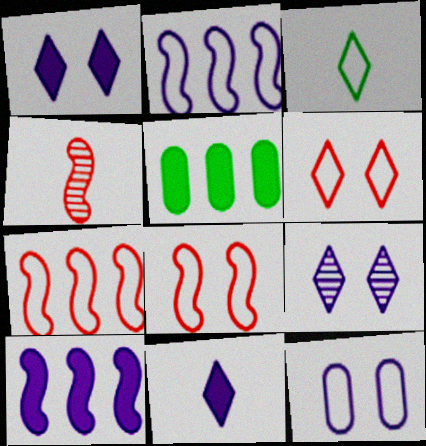[[3, 7, 12]]